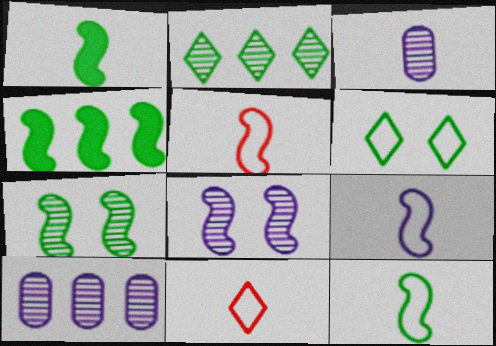[[1, 3, 11], 
[4, 5, 8], 
[4, 7, 12], 
[5, 9, 12]]